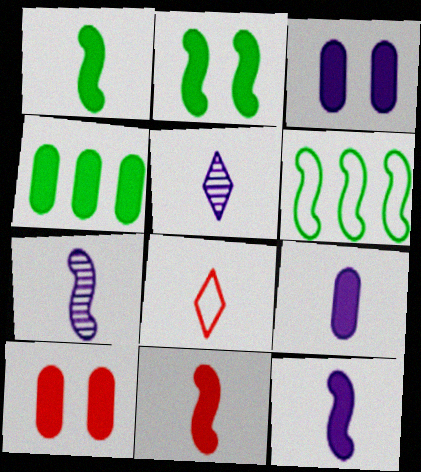[[1, 11, 12], 
[4, 9, 10], 
[5, 6, 10]]